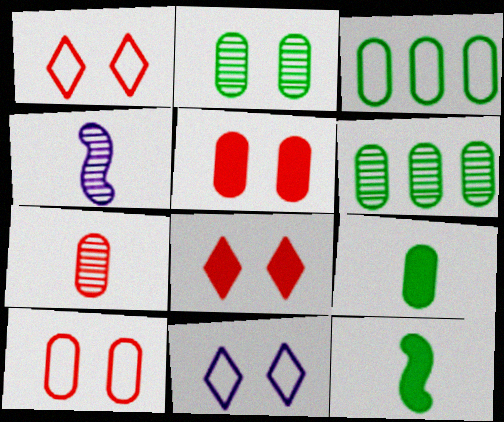[[2, 3, 9], 
[3, 4, 8]]